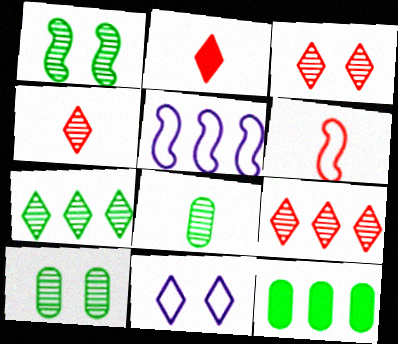[[1, 7, 8], 
[2, 5, 10], 
[2, 7, 11], 
[3, 4, 9], 
[5, 9, 12]]